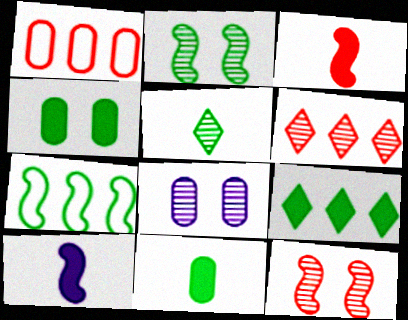[[1, 8, 11], 
[4, 5, 7], 
[7, 10, 12]]